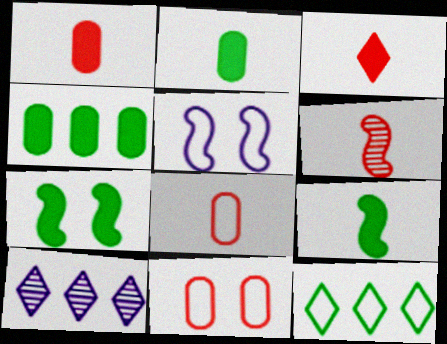[[3, 6, 8], 
[5, 8, 12], 
[7, 8, 10], 
[9, 10, 11]]